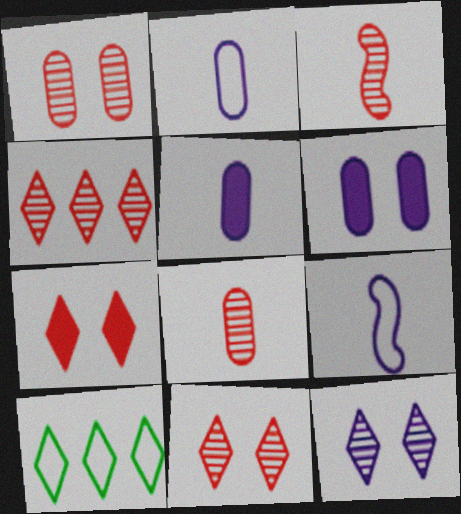[[1, 3, 4], 
[3, 6, 10]]